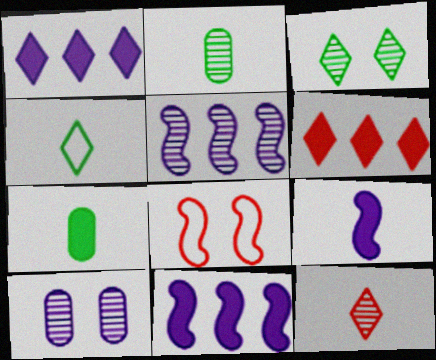[[1, 2, 8]]